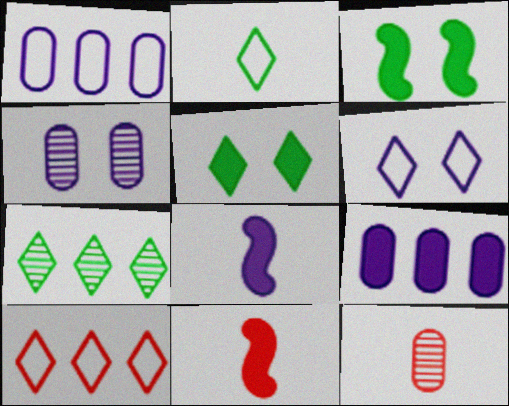[[2, 5, 7], 
[2, 6, 10], 
[2, 8, 12], 
[5, 9, 11]]